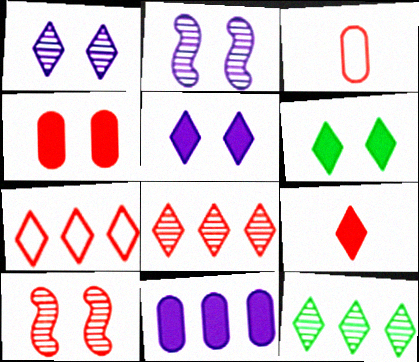[]